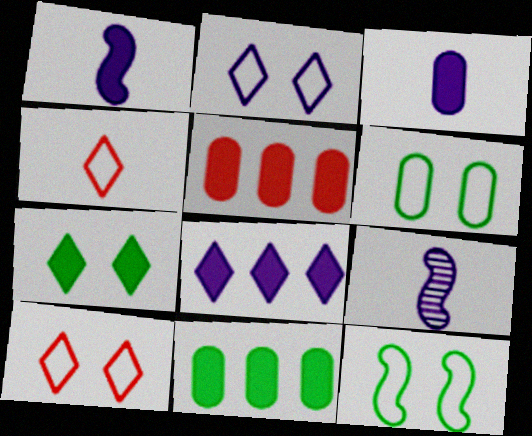[[1, 5, 7], 
[9, 10, 11]]